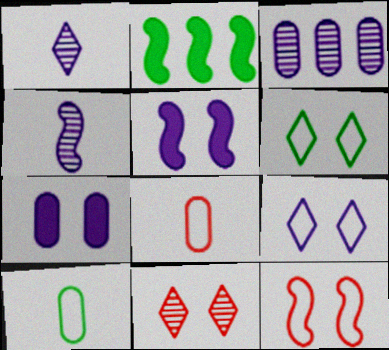[[2, 4, 12]]